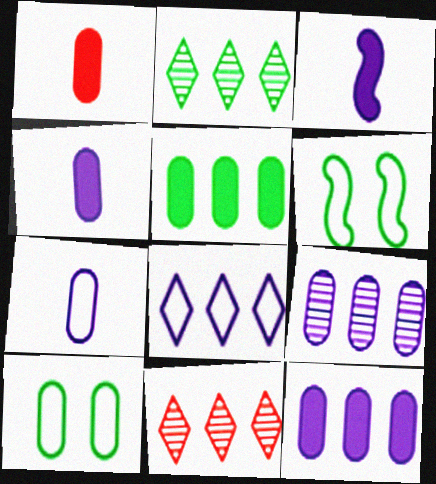[[1, 9, 10], 
[3, 10, 11], 
[4, 6, 11]]